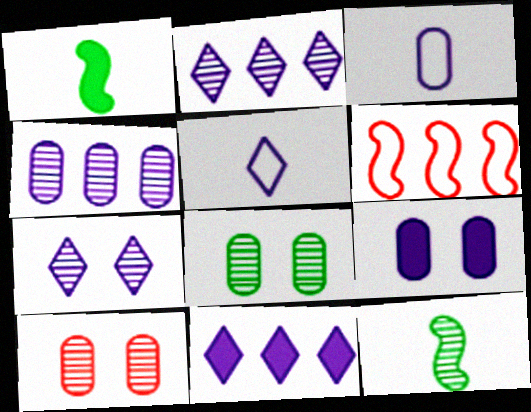[[2, 10, 12], 
[3, 4, 9], 
[5, 7, 11]]